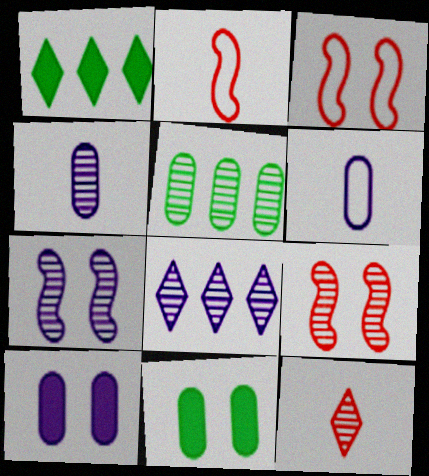[[1, 3, 4], 
[1, 6, 9], 
[2, 8, 11], 
[4, 7, 8], 
[5, 7, 12]]